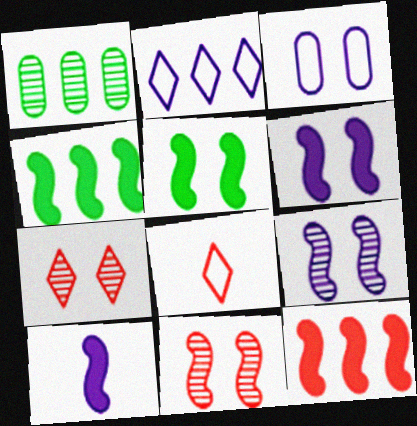[[1, 2, 12], 
[1, 6, 8], 
[3, 5, 7], 
[5, 10, 12]]